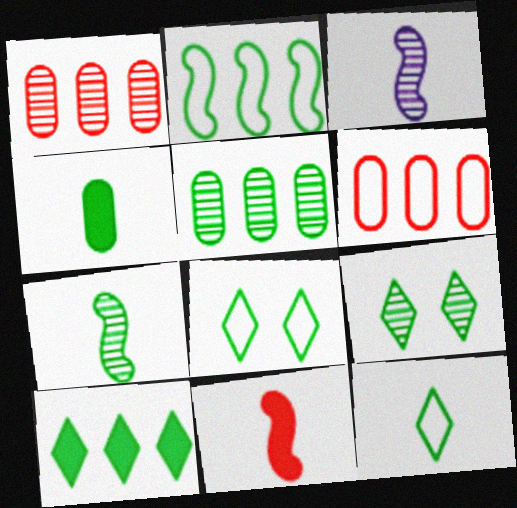[[1, 3, 9], 
[2, 4, 9], 
[2, 5, 10], 
[4, 7, 12], 
[5, 7, 9], 
[9, 10, 12]]